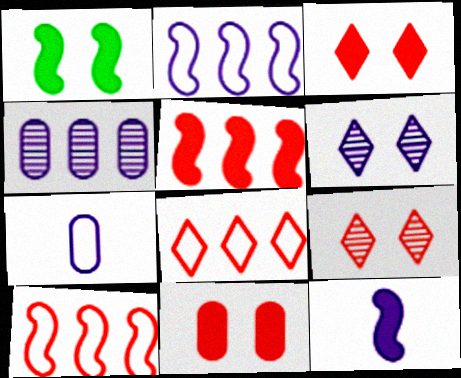[[1, 5, 12]]